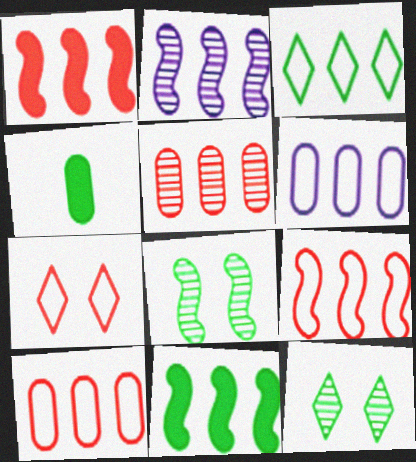[[2, 4, 7], 
[2, 9, 11], 
[3, 4, 8], 
[3, 6, 9]]